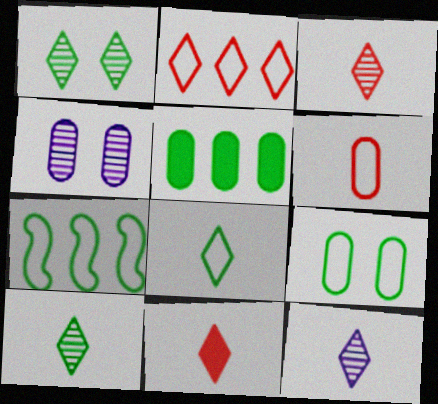[[3, 10, 12], 
[4, 5, 6], 
[4, 7, 11], 
[7, 8, 9], 
[8, 11, 12]]